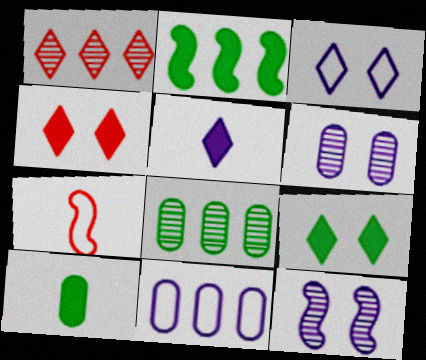[[1, 2, 11], 
[2, 7, 12], 
[2, 9, 10], 
[5, 11, 12]]